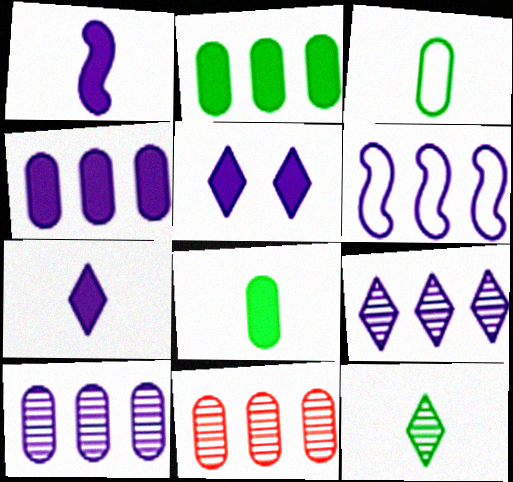[[1, 4, 5], 
[4, 6, 9]]